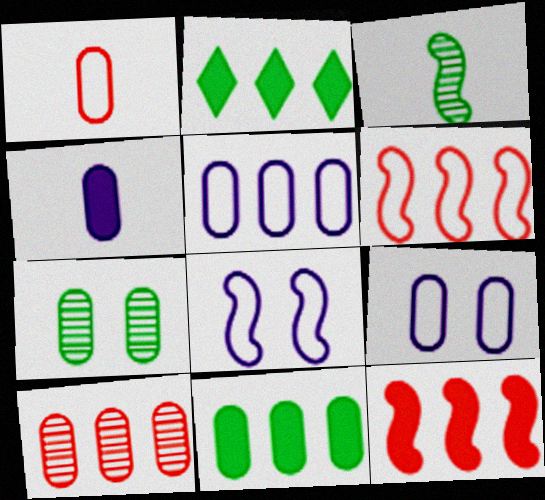[[3, 8, 12], 
[5, 10, 11]]